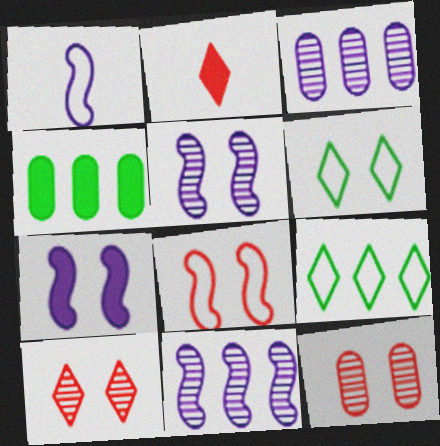[[1, 4, 10], 
[1, 7, 11], 
[2, 4, 7], 
[6, 7, 12]]